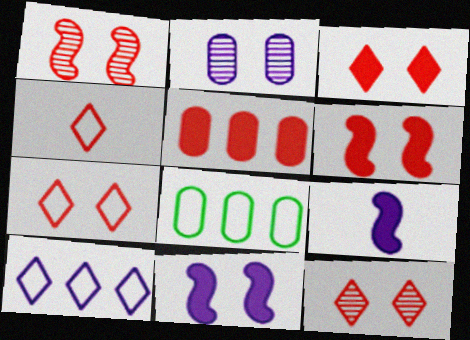[[1, 4, 5], 
[2, 9, 10], 
[3, 7, 12], 
[8, 9, 12]]